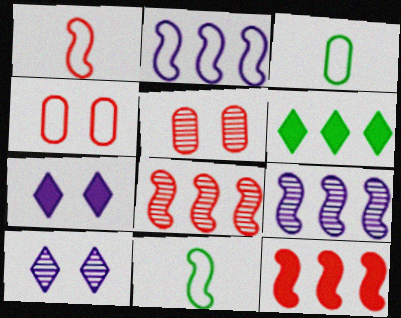[[3, 7, 8], 
[3, 10, 12]]